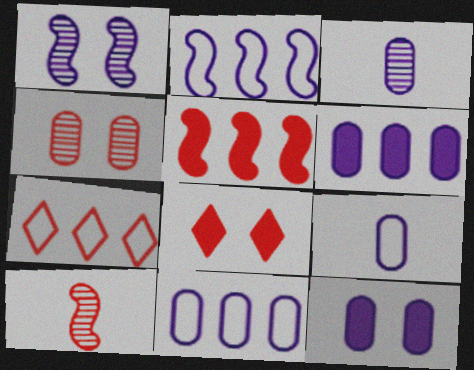[[3, 11, 12]]